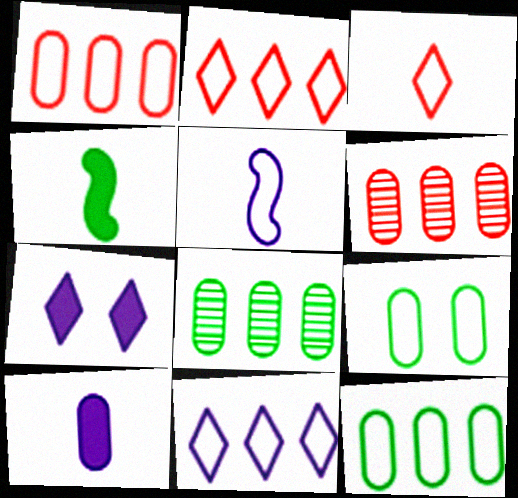[[2, 5, 9], 
[6, 9, 10]]